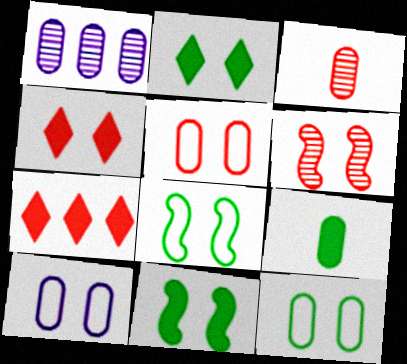[[1, 5, 9], 
[2, 6, 10], 
[4, 5, 6], 
[5, 10, 12]]